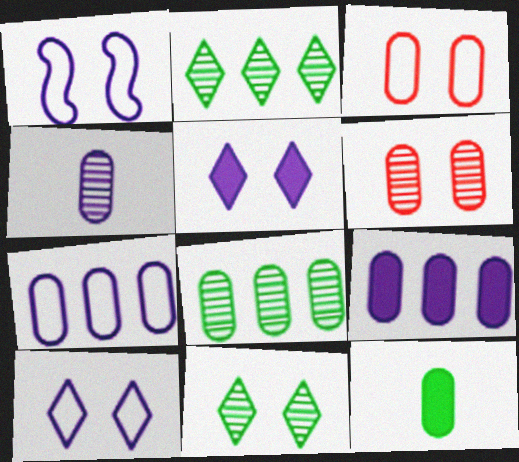[[4, 6, 8], 
[6, 7, 12]]